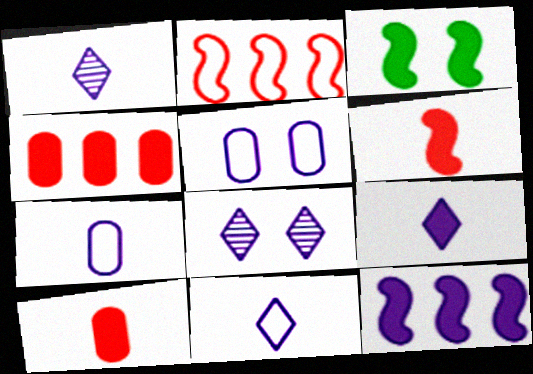[[1, 5, 12], 
[1, 9, 11], 
[3, 4, 9], 
[3, 6, 12], 
[7, 8, 12]]